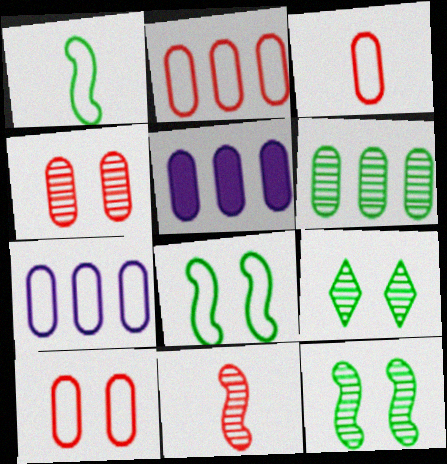[[2, 3, 10], 
[2, 5, 6]]